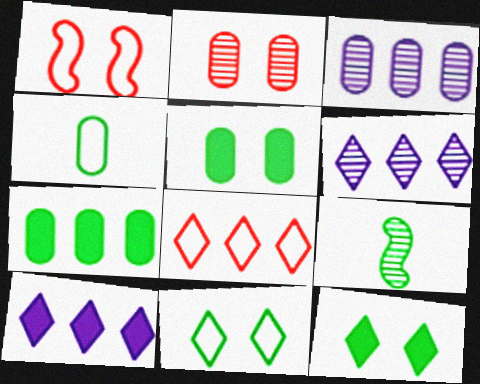[[2, 6, 9], 
[7, 9, 11]]